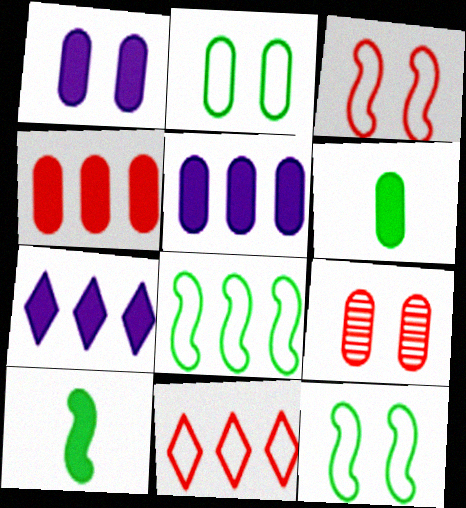[[1, 2, 9], 
[1, 4, 6]]